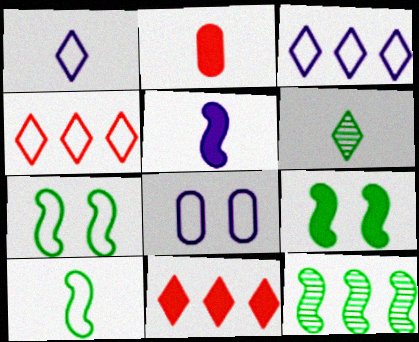[[4, 8, 10], 
[9, 10, 12]]